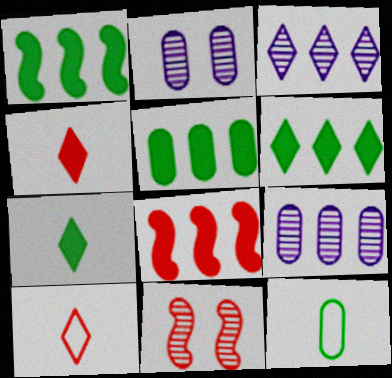[[1, 2, 10], 
[1, 5, 6]]